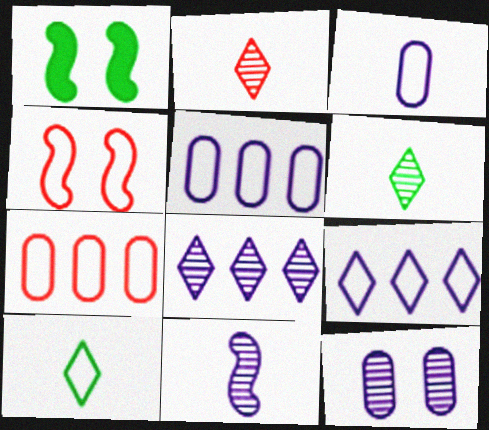[[1, 2, 5], 
[4, 5, 10], 
[8, 11, 12]]